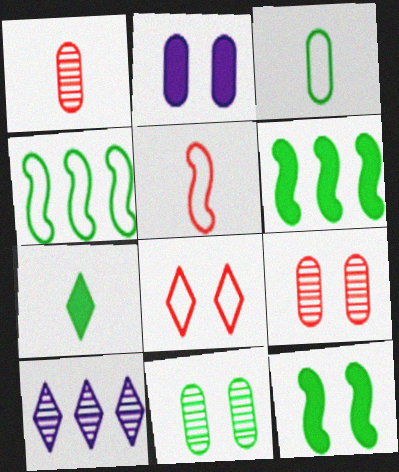[[4, 7, 11], 
[7, 8, 10]]